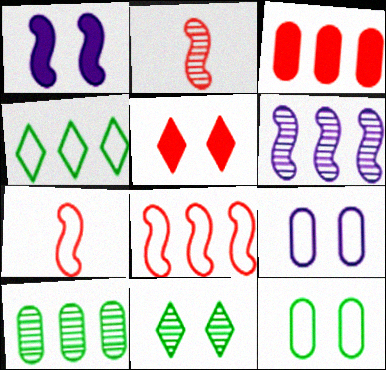[[3, 4, 6], 
[4, 7, 9]]